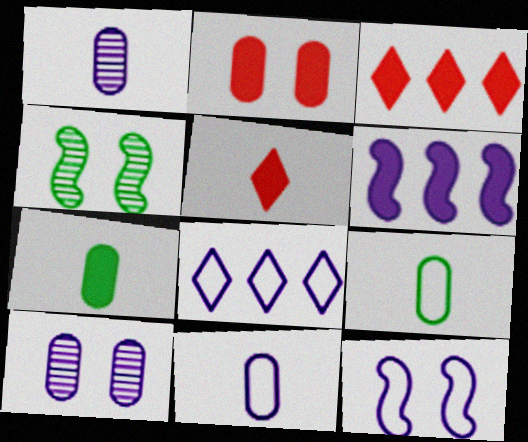[[3, 4, 11], 
[8, 11, 12]]